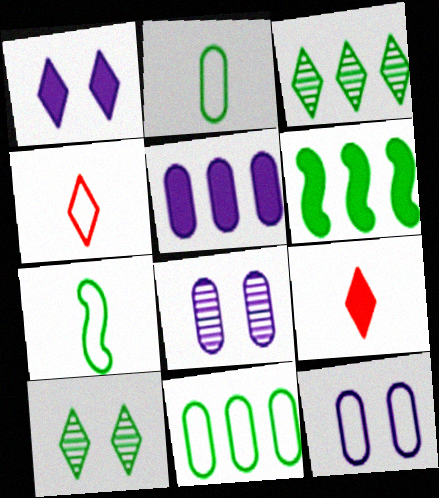[[1, 3, 4], 
[2, 6, 10], 
[3, 6, 11], 
[4, 6, 8]]